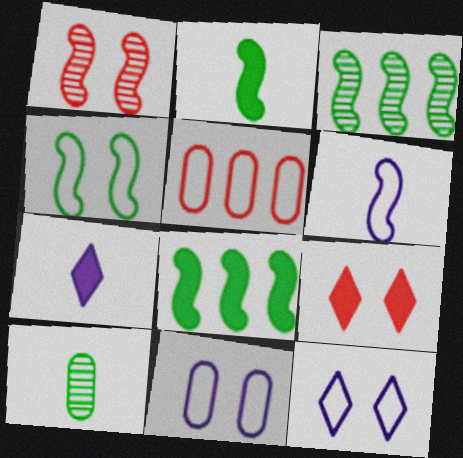[[1, 6, 8], 
[2, 3, 4]]